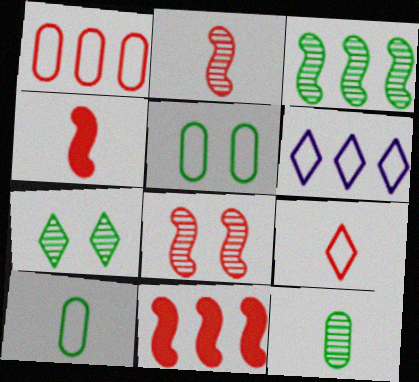[[3, 7, 12]]